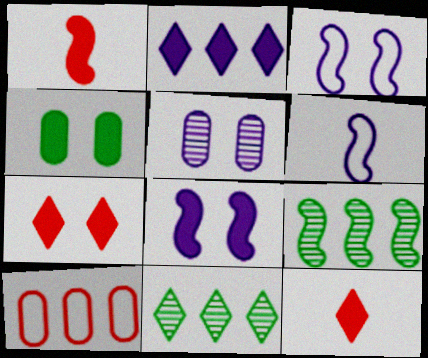[[1, 2, 4], 
[1, 3, 9], 
[2, 5, 6], 
[2, 9, 10], 
[4, 7, 8]]